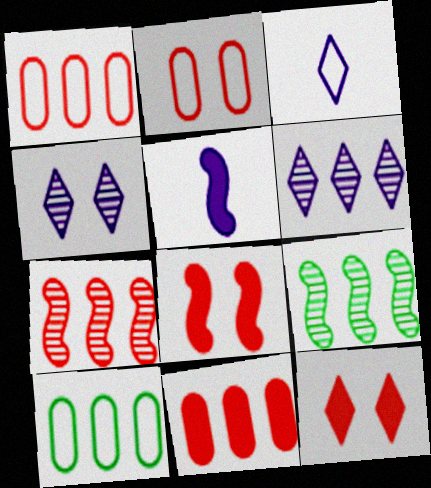[]